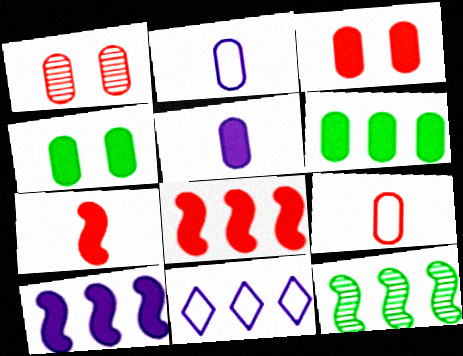[[1, 2, 6], 
[3, 5, 6]]